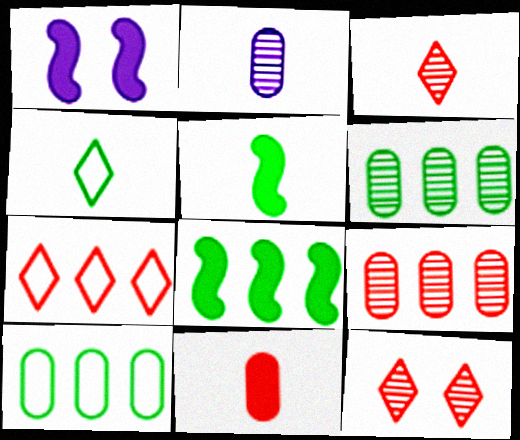[[1, 3, 10], 
[1, 4, 9]]